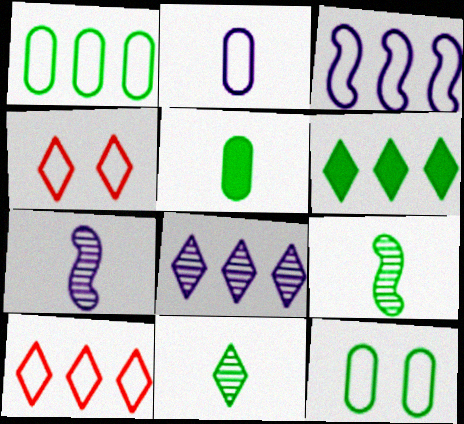[[1, 3, 10], 
[6, 8, 10], 
[6, 9, 12]]